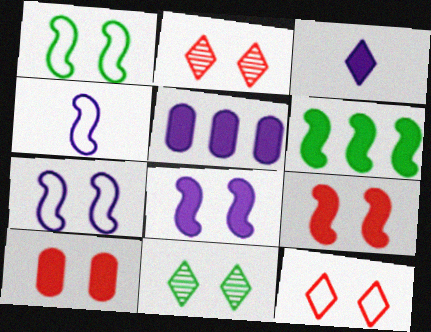[[3, 5, 8], 
[3, 6, 10], 
[7, 10, 11]]